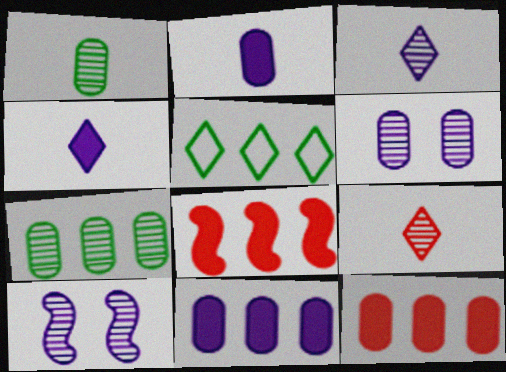[[7, 9, 10]]